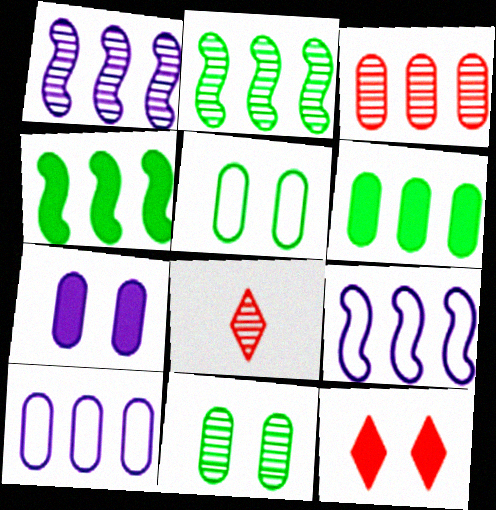[[1, 8, 11], 
[3, 6, 10]]